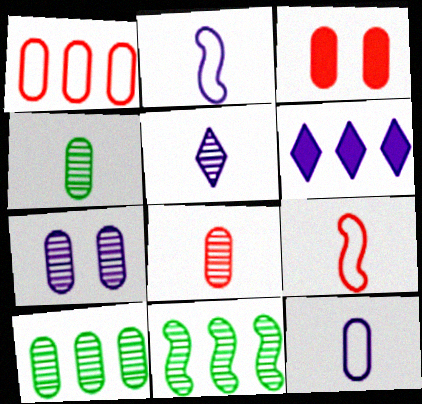[[1, 3, 8], 
[1, 6, 11], 
[2, 6, 7], 
[3, 10, 12], 
[7, 8, 10]]